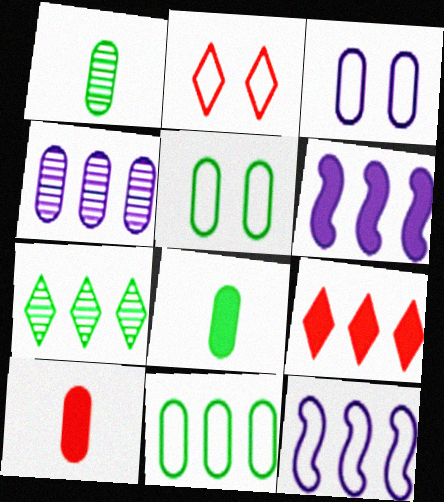[[1, 2, 6], 
[4, 5, 10]]